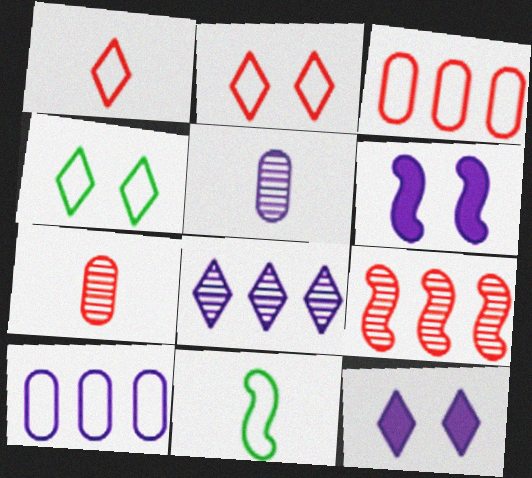[[2, 10, 11], 
[6, 9, 11]]